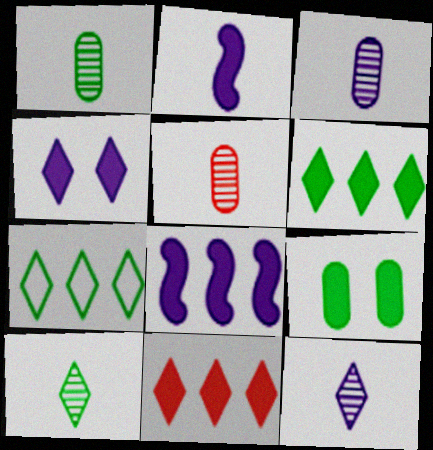[[1, 3, 5], 
[2, 9, 11]]